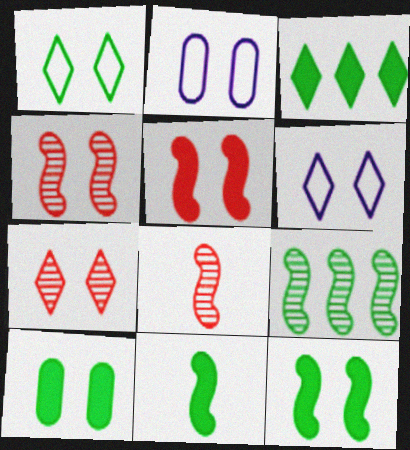[[2, 3, 8], 
[2, 7, 12], 
[3, 10, 11], 
[4, 6, 10]]